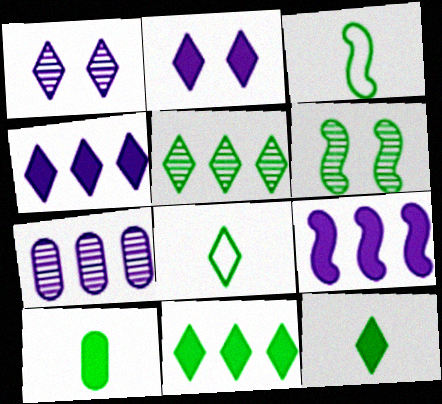[]